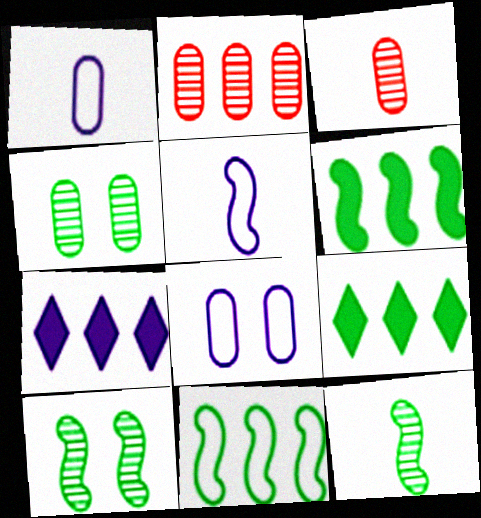[[2, 7, 11]]